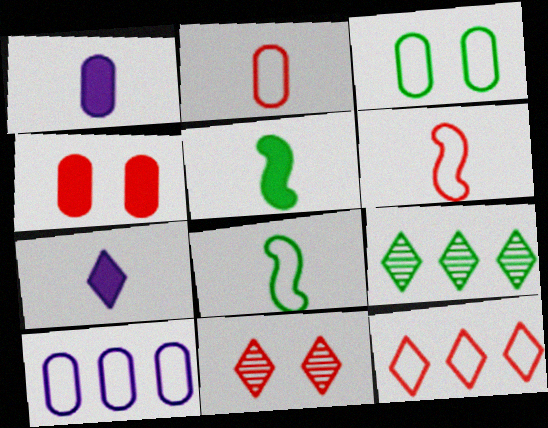[[2, 3, 10], 
[3, 5, 9], 
[5, 10, 11]]